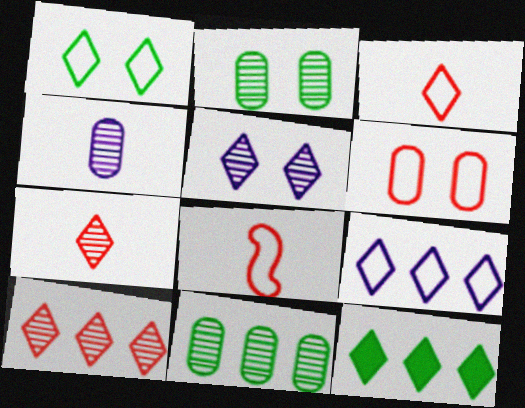[[1, 3, 9], 
[3, 5, 12], 
[9, 10, 12]]